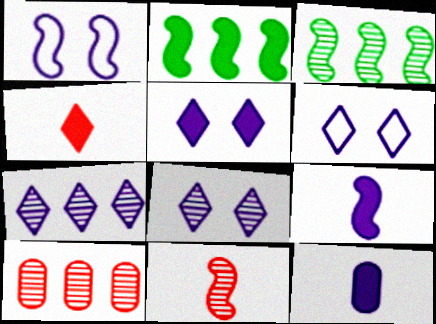[[1, 2, 11], 
[1, 7, 12], 
[3, 7, 10], 
[5, 6, 8]]